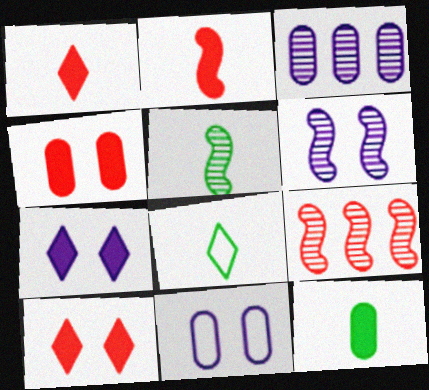[[5, 6, 9], 
[5, 8, 12], 
[6, 7, 11]]